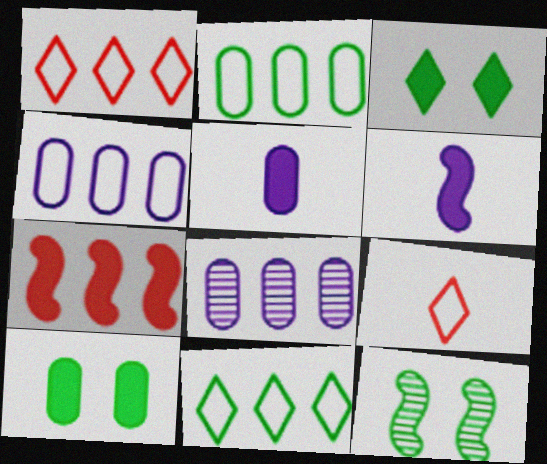[[1, 5, 12], 
[3, 5, 7], 
[7, 8, 11]]